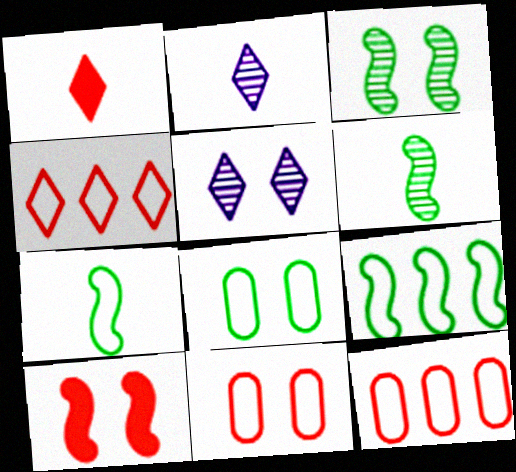[[5, 8, 10]]